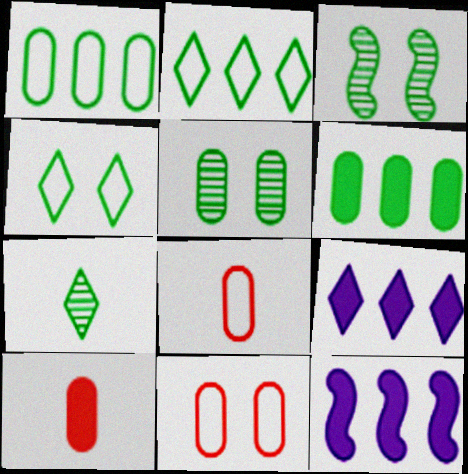[[3, 8, 9], 
[7, 11, 12]]